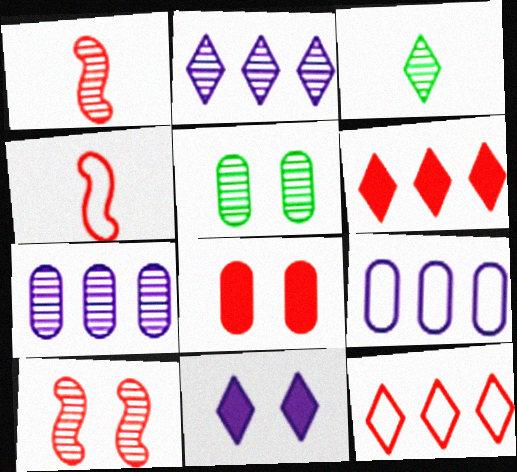[[1, 2, 5], 
[1, 8, 12], 
[3, 7, 10], 
[3, 11, 12]]